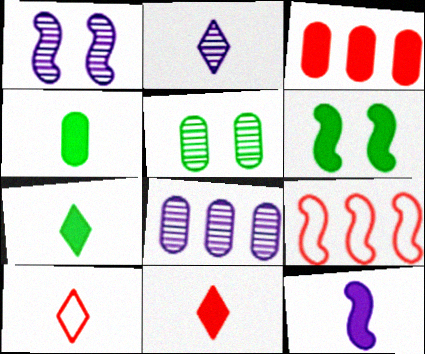[[1, 2, 8], 
[2, 7, 10], 
[4, 11, 12], 
[6, 8, 10]]